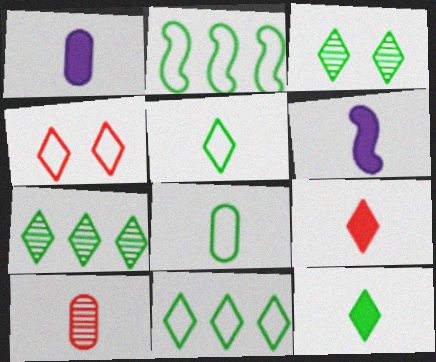[[1, 8, 10], 
[3, 11, 12], 
[5, 6, 10]]